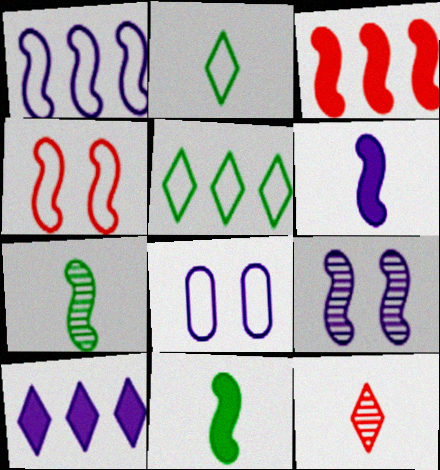[[1, 6, 9]]